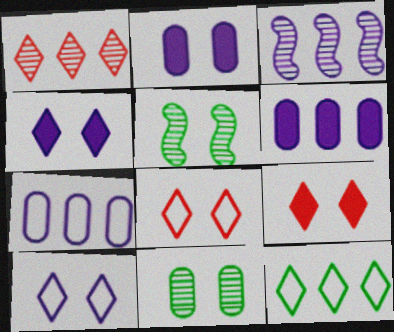[[2, 5, 8]]